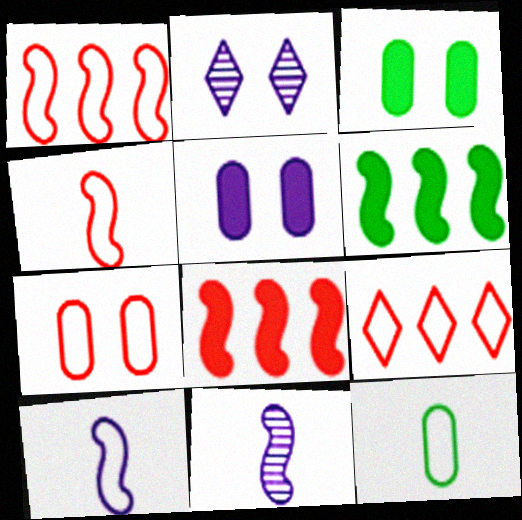[[2, 8, 12], 
[3, 9, 11], 
[4, 7, 9]]